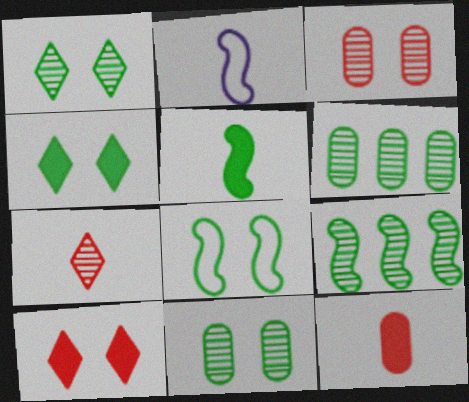[[2, 6, 10], 
[4, 8, 11], 
[5, 8, 9]]